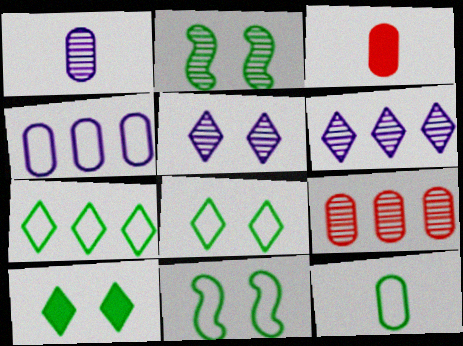[[1, 3, 12], 
[3, 6, 11], 
[7, 11, 12]]